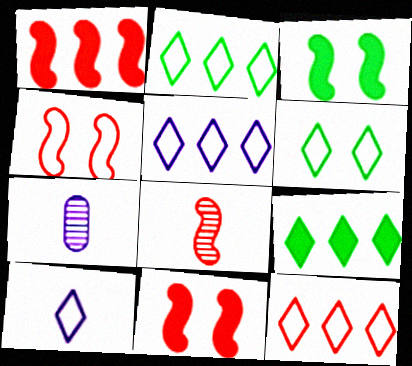[[1, 4, 8], 
[1, 6, 7], 
[2, 5, 12], 
[2, 7, 11], 
[3, 7, 12], 
[4, 7, 9], 
[6, 10, 12]]